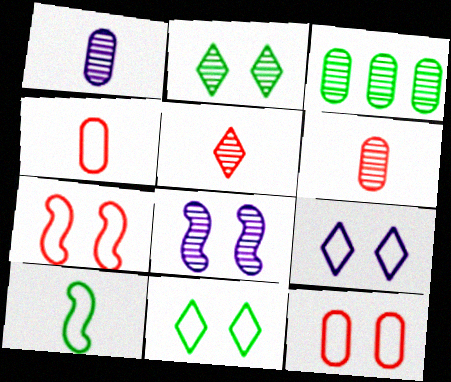[[3, 5, 8]]